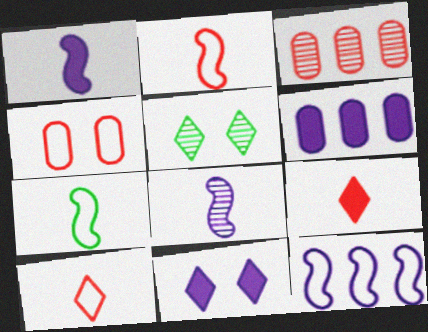[[1, 6, 11], 
[2, 5, 6], 
[3, 5, 8], 
[3, 7, 11]]